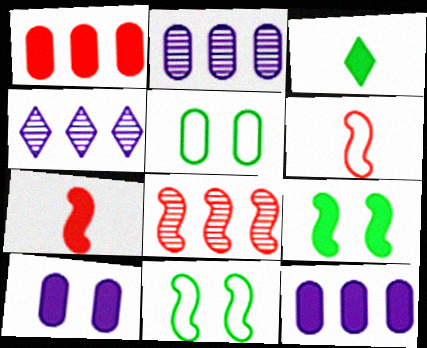[[4, 5, 7]]